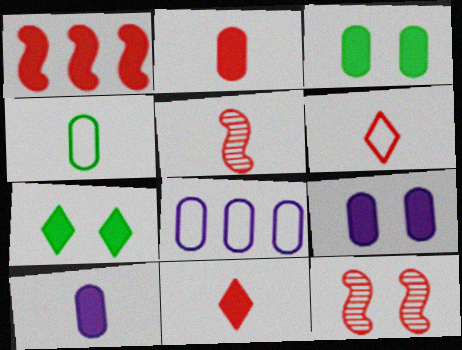[[1, 7, 10], 
[2, 5, 6], 
[5, 7, 8]]